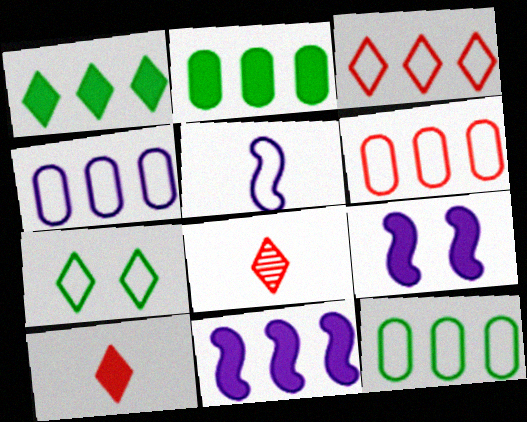[[2, 9, 10], 
[4, 6, 12], 
[5, 6, 7], 
[8, 9, 12]]